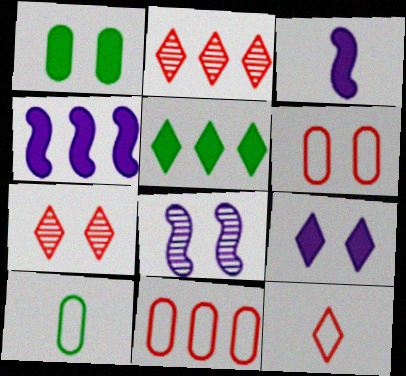[[4, 7, 10]]